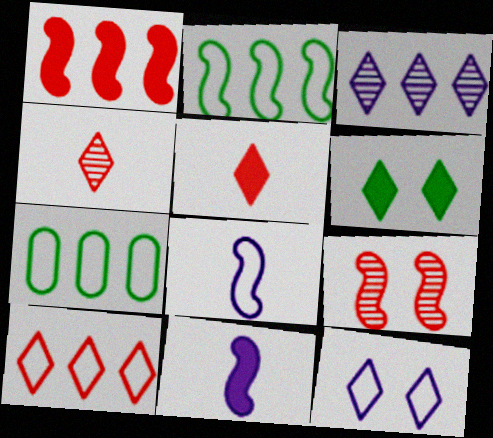[[1, 3, 7], 
[2, 9, 11]]